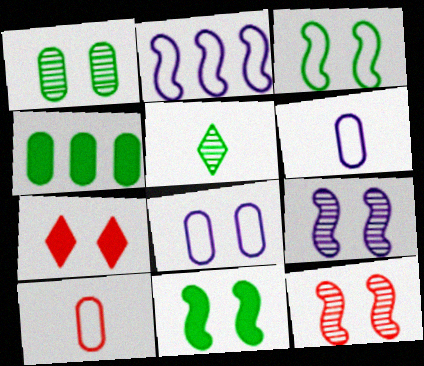[[3, 4, 5]]